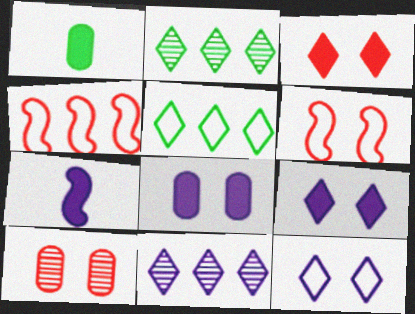[[1, 6, 11], 
[3, 6, 10], 
[5, 7, 10]]